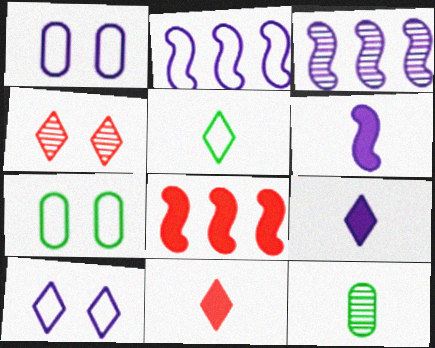[[1, 3, 9], 
[3, 4, 12], 
[3, 7, 11], 
[8, 10, 12]]